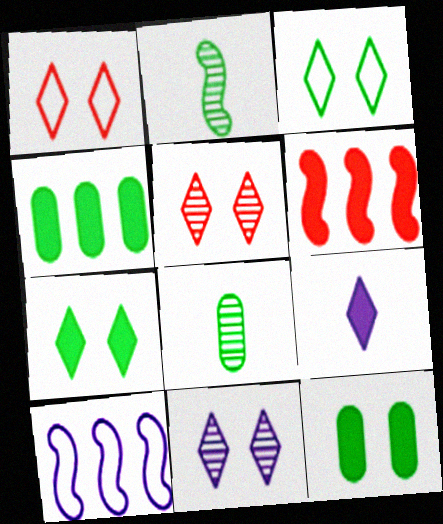[[1, 7, 11], 
[2, 3, 4], 
[6, 9, 12]]